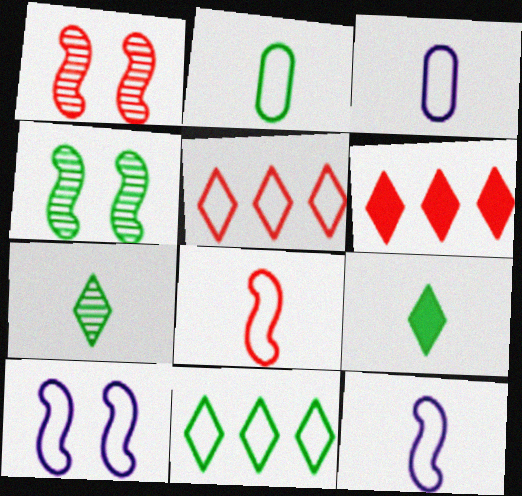[[2, 5, 10], 
[3, 4, 6]]